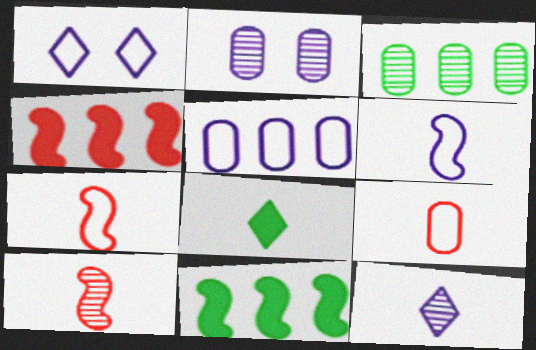[[1, 5, 6]]